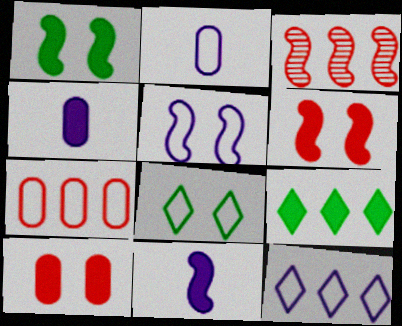[[2, 5, 12], 
[3, 4, 8], 
[4, 6, 9], 
[9, 10, 11]]